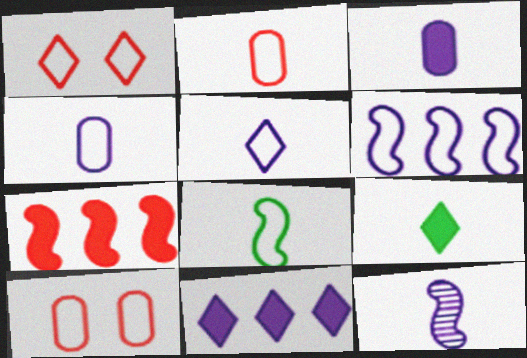[[2, 5, 8], 
[2, 9, 12], 
[3, 5, 12]]